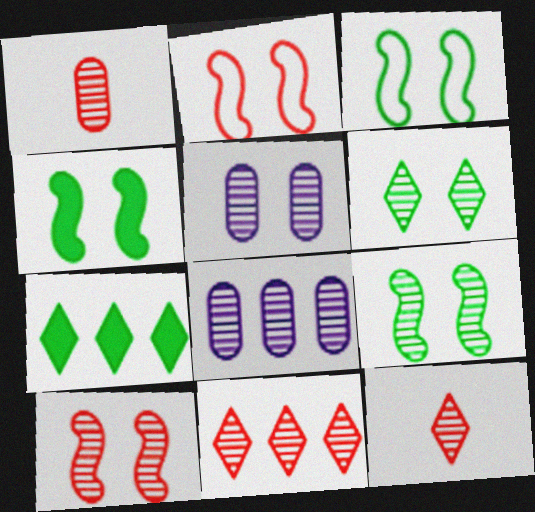[[1, 10, 11], 
[3, 4, 9], 
[5, 6, 10], 
[8, 9, 12]]